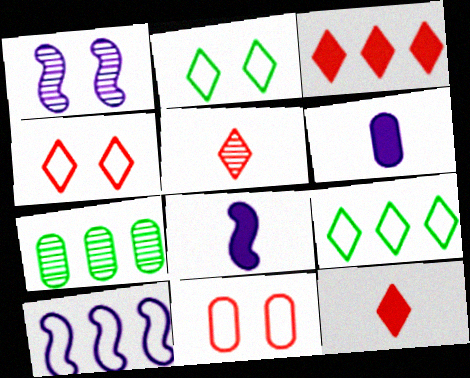[[1, 5, 7], 
[1, 8, 10], 
[3, 4, 5], 
[3, 7, 10], 
[4, 7, 8], 
[6, 7, 11]]